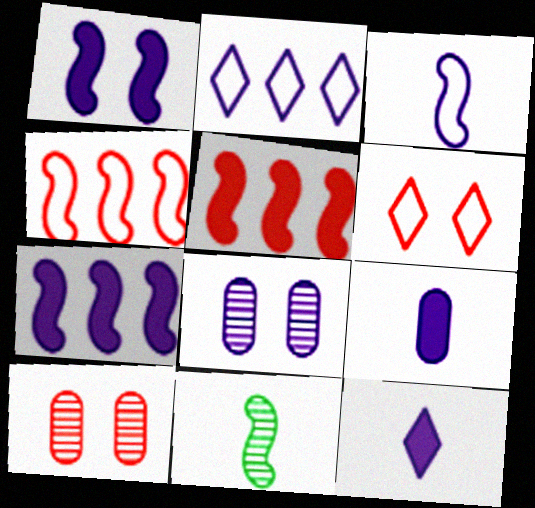[[1, 4, 11]]